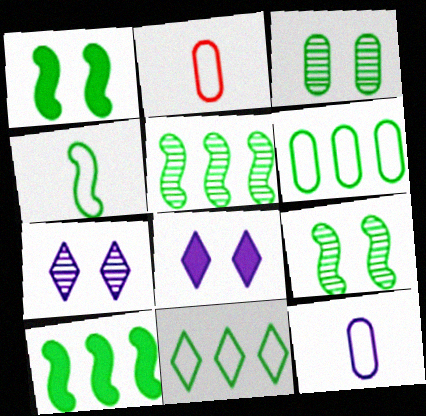[[1, 4, 5], 
[2, 5, 8], 
[2, 7, 10], 
[4, 9, 10]]